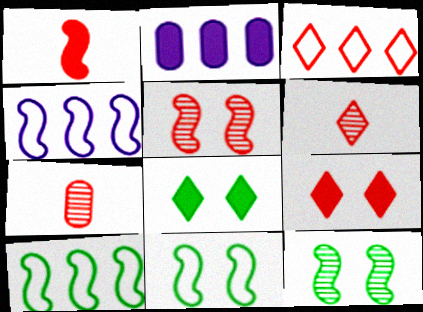[[1, 2, 8], 
[1, 4, 12], 
[2, 6, 11], 
[3, 6, 9], 
[4, 7, 8]]